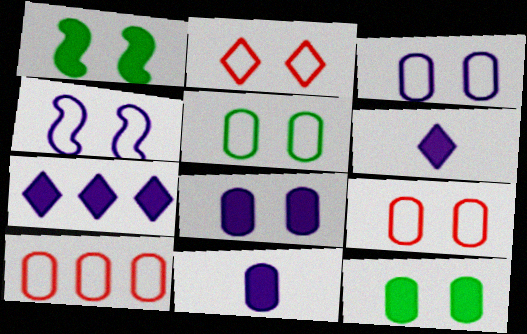[[2, 4, 5], 
[3, 5, 9]]